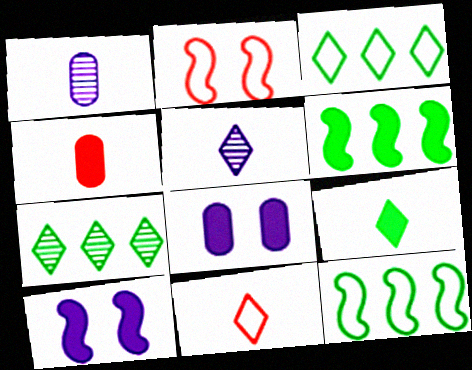[[5, 9, 11]]